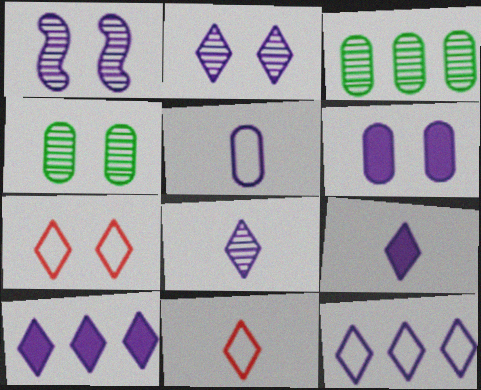[[1, 5, 10], 
[2, 9, 12]]